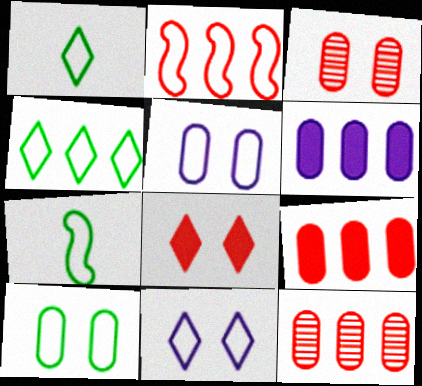[[1, 2, 5], 
[4, 7, 10]]